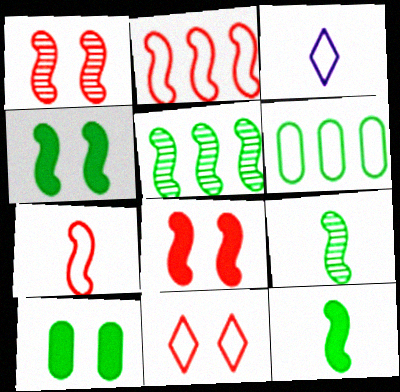[]